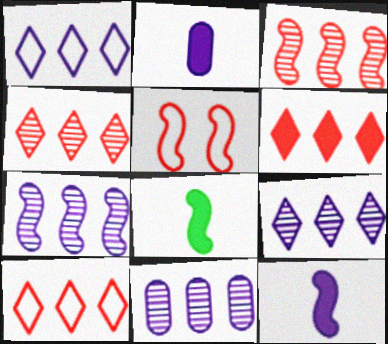[[4, 6, 10], 
[5, 7, 8], 
[7, 9, 11]]